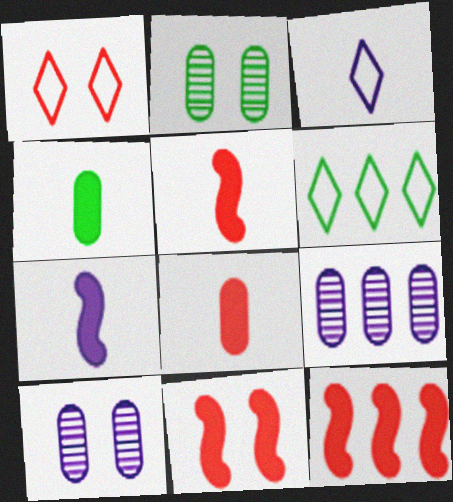[[1, 3, 6], 
[2, 3, 12], 
[5, 6, 10], 
[5, 11, 12], 
[6, 9, 12]]